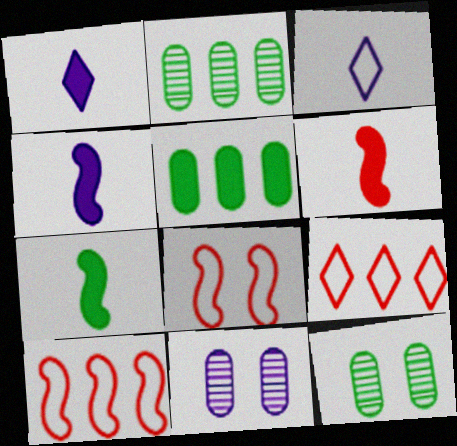[[1, 2, 8], 
[1, 10, 12], 
[4, 6, 7], 
[4, 9, 12], 
[7, 9, 11]]